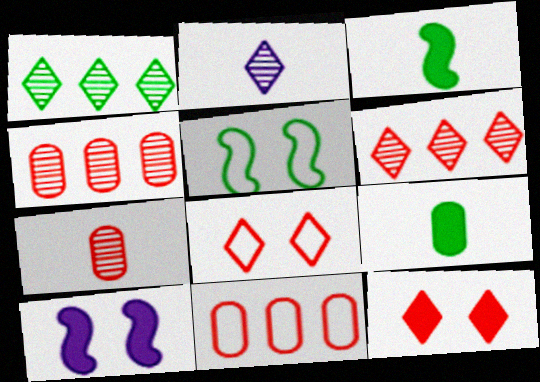[[1, 5, 9]]